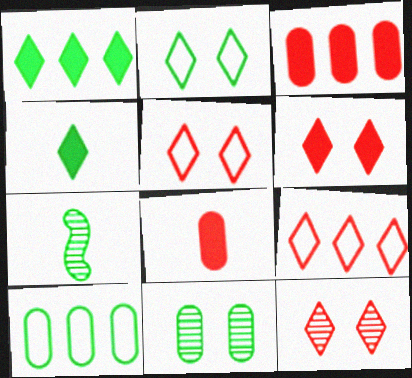[[5, 6, 12]]